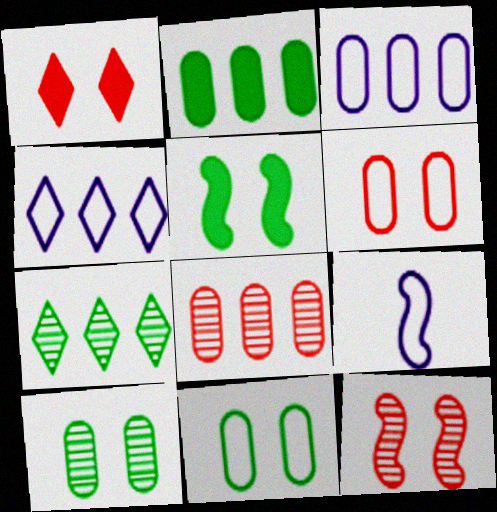[[1, 6, 12], 
[2, 3, 8]]